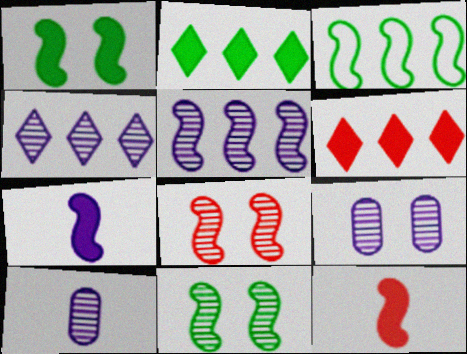[[3, 7, 8]]